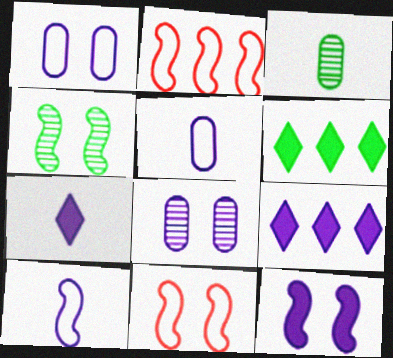[[3, 9, 11], 
[4, 11, 12], 
[8, 9, 10]]